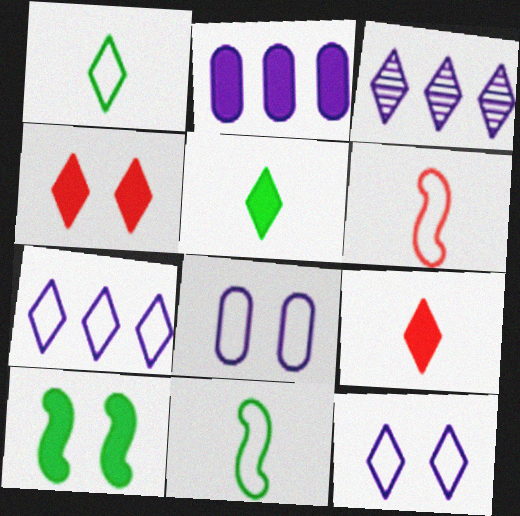[[1, 3, 4], 
[2, 9, 10]]